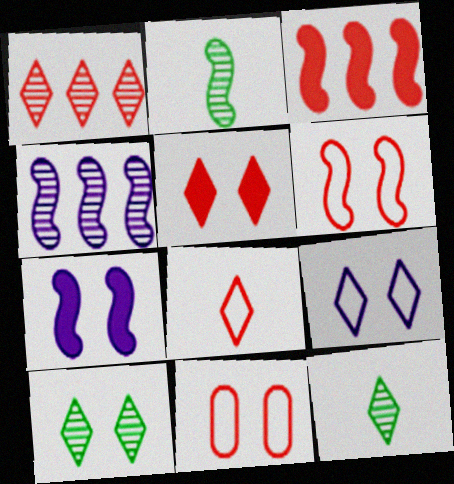[[1, 5, 8], 
[5, 9, 10], 
[7, 10, 11]]